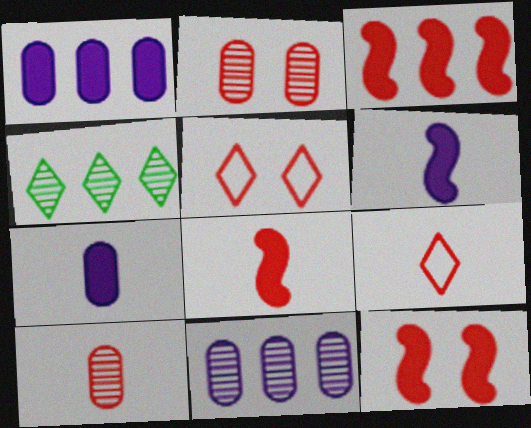[[2, 3, 9], 
[2, 5, 12], 
[3, 5, 10], 
[3, 8, 12], 
[8, 9, 10]]